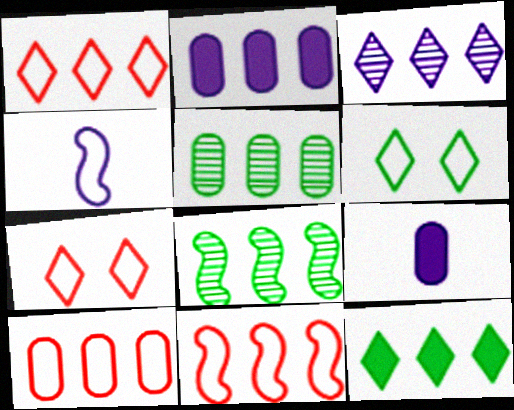[[1, 2, 8], 
[1, 3, 12], 
[1, 10, 11], 
[2, 5, 10], 
[4, 6, 10], 
[7, 8, 9]]